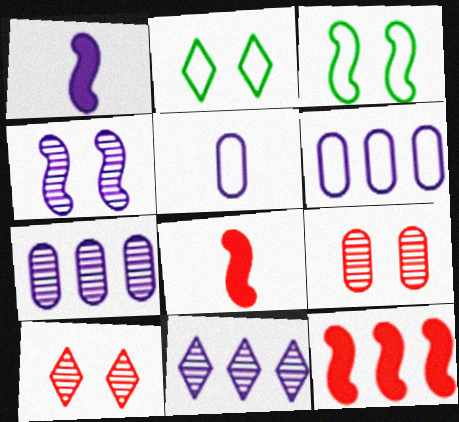[[2, 7, 8]]